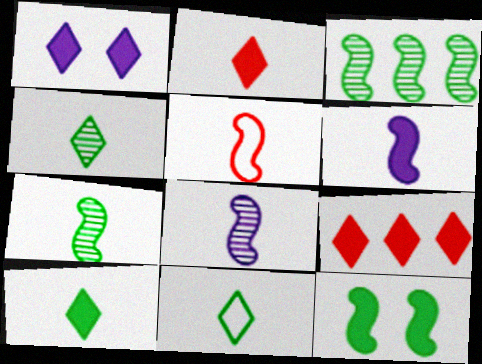[[1, 9, 10], 
[4, 10, 11], 
[5, 6, 7]]